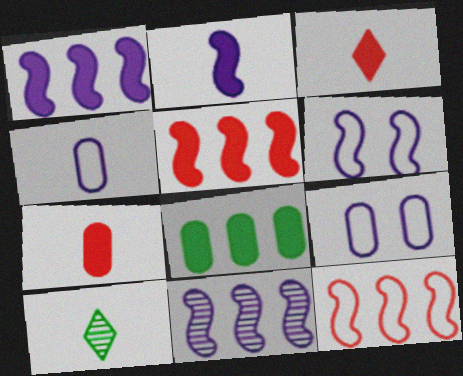[[2, 6, 11], 
[5, 9, 10]]